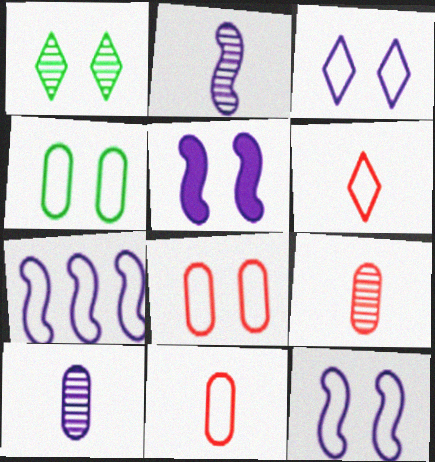[[1, 5, 8], 
[2, 5, 7], 
[4, 6, 7]]